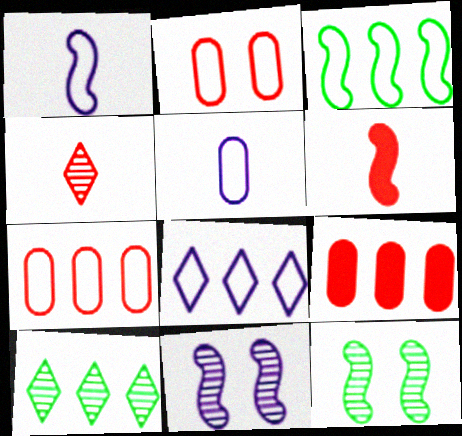[[3, 6, 11], 
[3, 7, 8]]